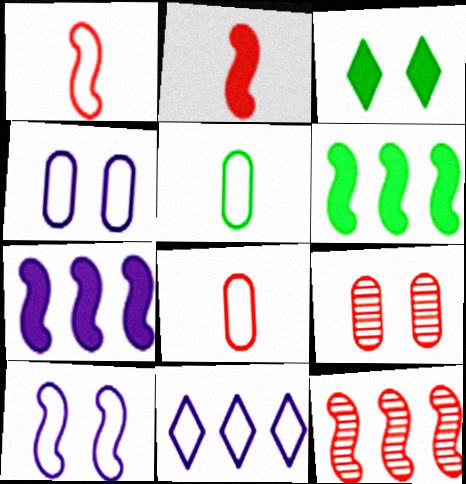[[3, 9, 10]]